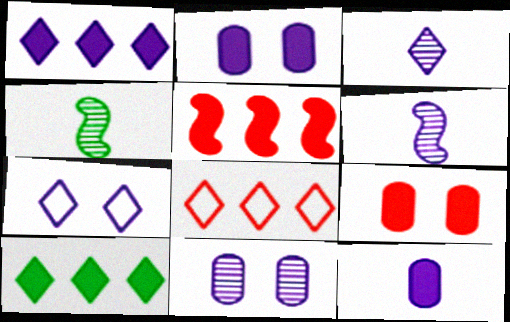[[1, 3, 7], 
[2, 4, 8]]